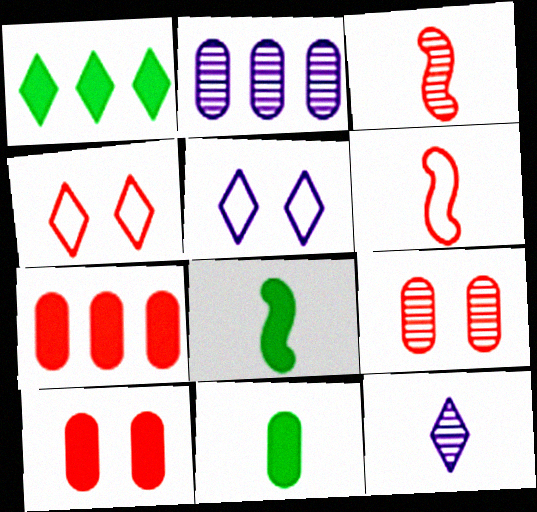[[1, 4, 12], 
[2, 4, 8], 
[3, 4, 7], 
[6, 11, 12]]